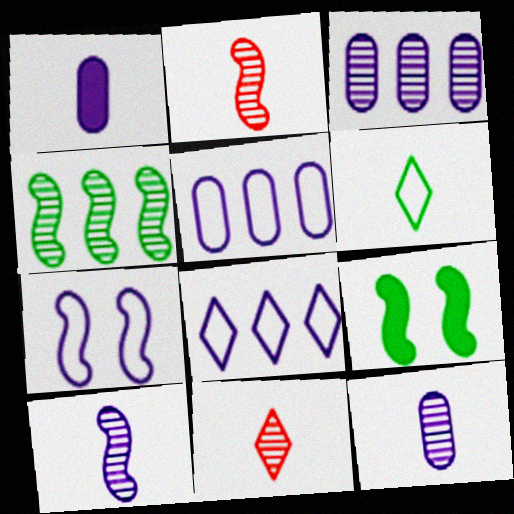[[1, 2, 6], 
[5, 9, 11]]